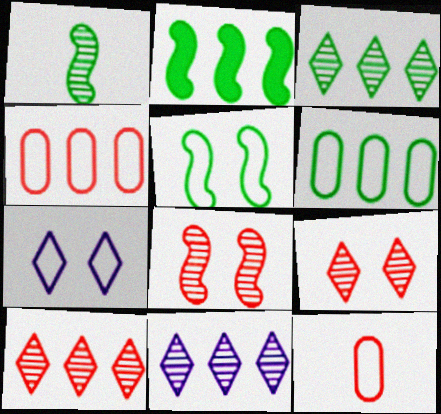[[1, 2, 5], 
[2, 3, 6], 
[2, 4, 11], 
[3, 10, 11]]